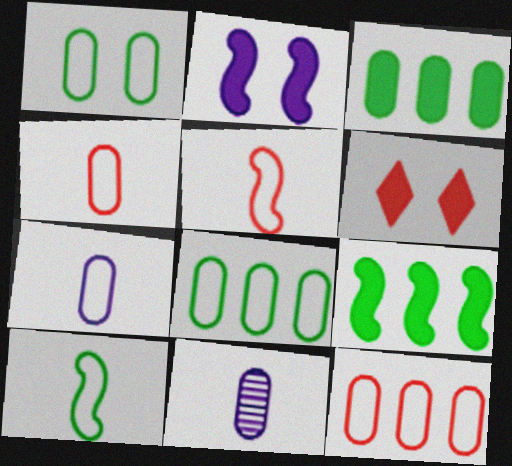[[1, 7, 12]]